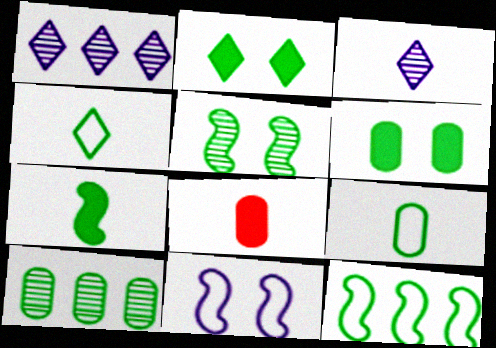[[5, 7, 12], 
[6, 9, 10]]